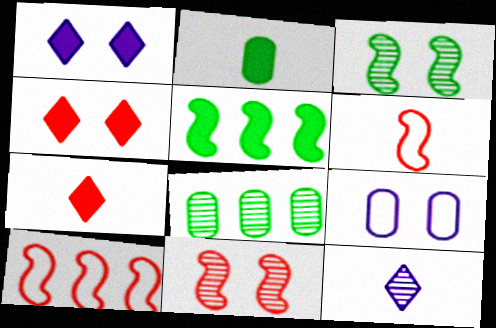[[1, 6, 8], 
[2, 6, 12], 
[3, 4, 9], 
[8, 11, 12]]